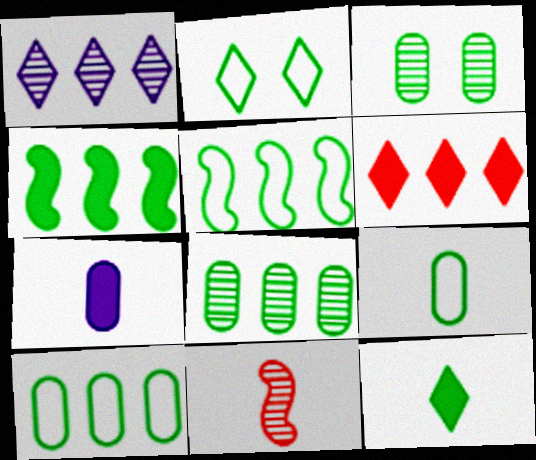[[1, 3, 11], 
[2, 5, 9], 
[3, 5, 12]]